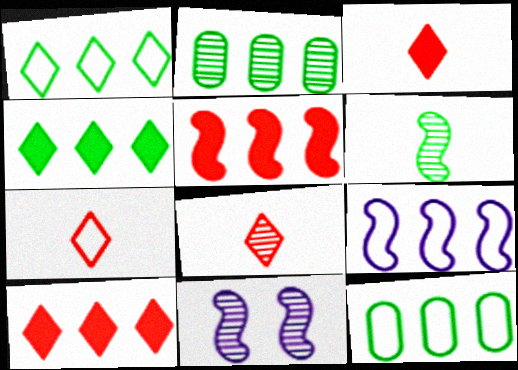[[2, 8, 11], 
[2, 9, 10], 
[3, 7, 8], 
[3, 11, 12]]